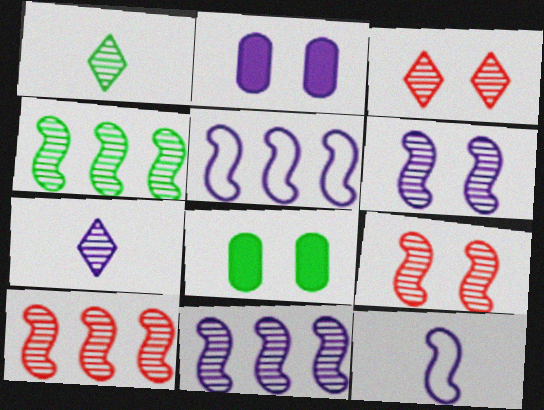[[2, 5, 7], 
[4, 10, 11]]